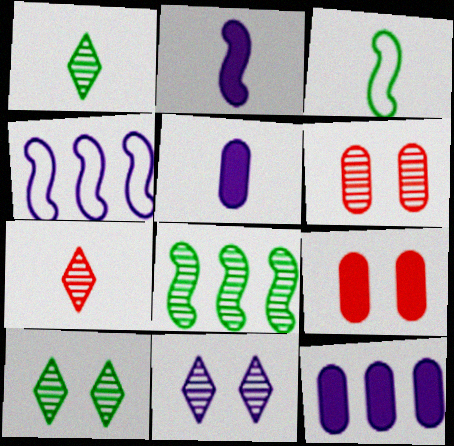[[1, 4, 9], 
[3, 5, 7], 
[4, 5, 11]]